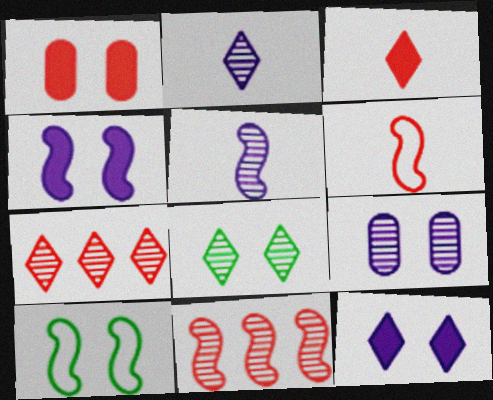[[1, 6, 7], 
[2, 7, 8]]